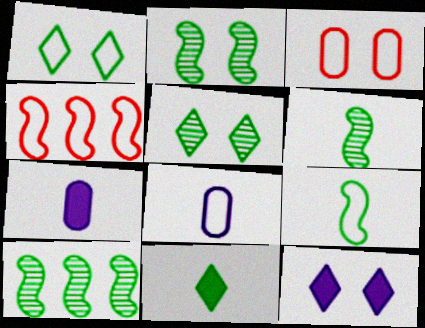[[1, 4, 8], 
[2, 3, 12], 
[2, 6, 10], 
[4, 5, 7]]